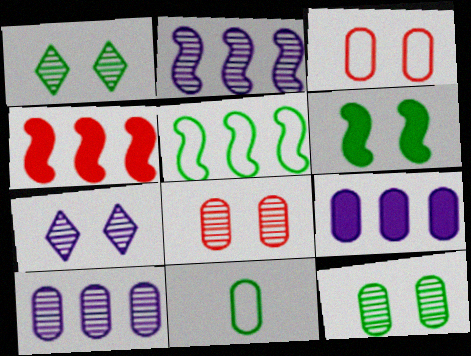[[2, 4, 5], 
[3, 6, 7], 
[4, 7, 11], 
[8, 9, 11]]